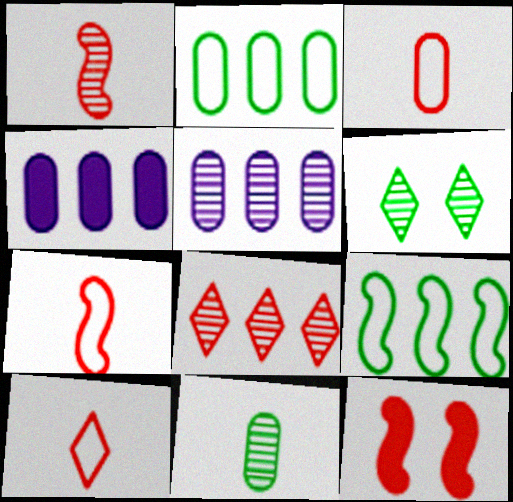[[1, 5, 6], 
[3, 7, 10], 
[3, 8, 12], 
[4, 6, 7], 
[4, 8, 9]]